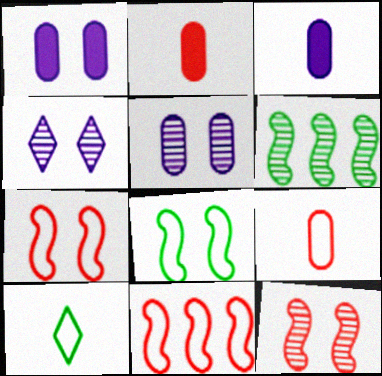[]